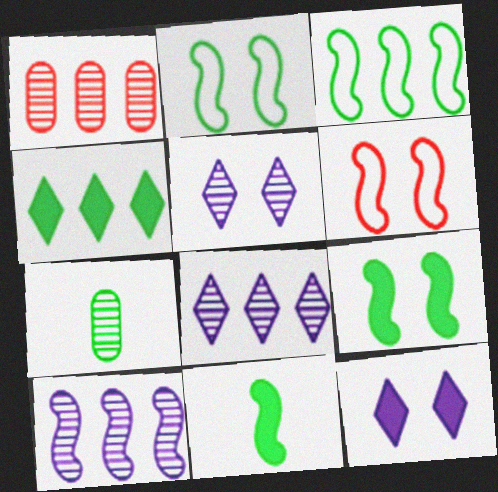[[2, 4, 7], 
[6, 10, 11]]